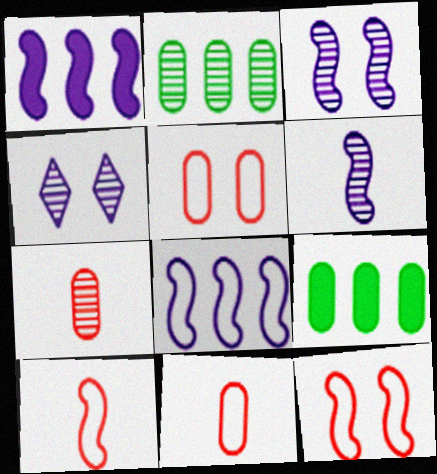[[4, 9, 10]]